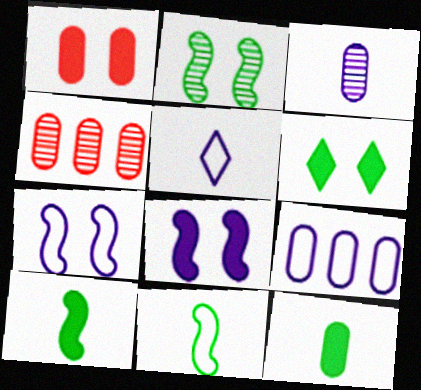[[1, 6, 8], 
[5, 7, 9]]